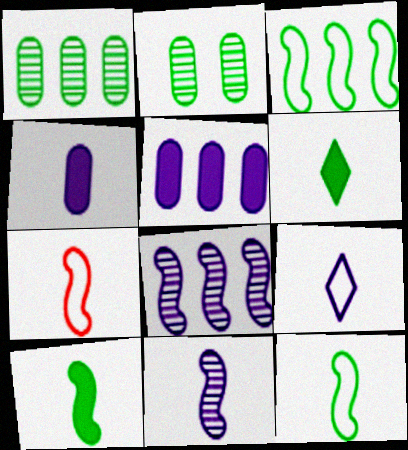[[2, 3, 6], 
[4, 9, 11], 
[7, 10, 11]]